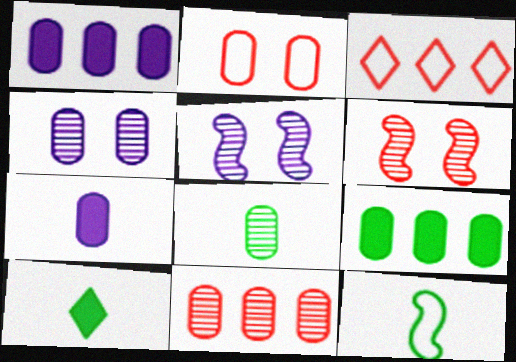[[1, 2, 8], 
[4, 8, 11], 
[8, 10, 12]]